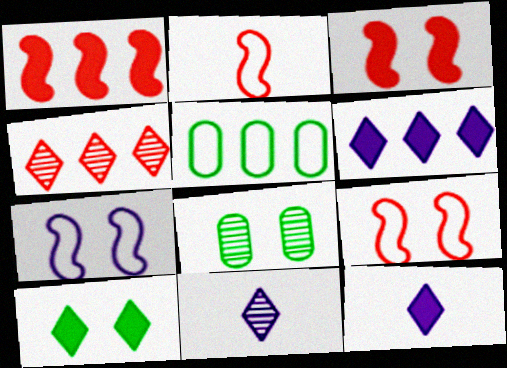[[2, 6, 8], 
[3, 5, 11]]